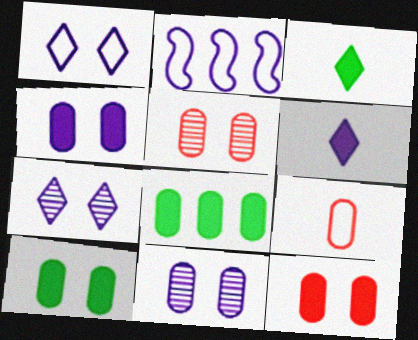[[2, 3, 5], 
[2, 6, 11], 
[4, 10, 12], 
[8, 9, 11]]